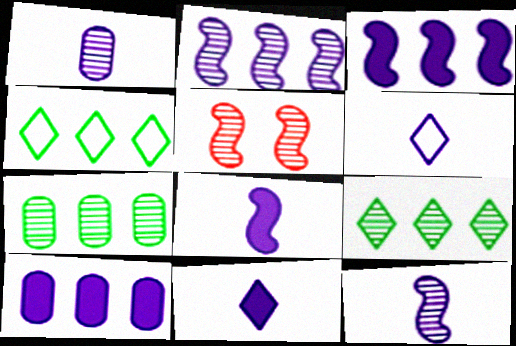[[1, 5, 9], 
[1, 6, 8]]